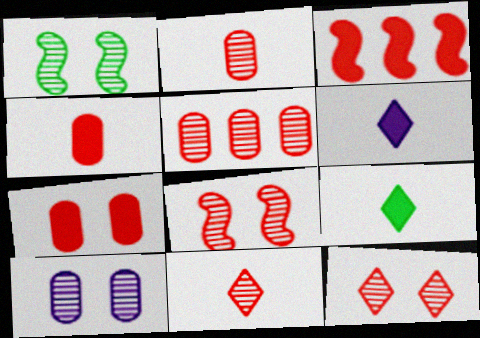[[1, 10, 12], 
[5, 8, 11]]